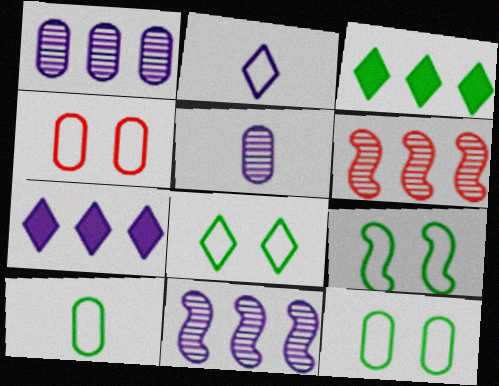[[8, 9, 12]]